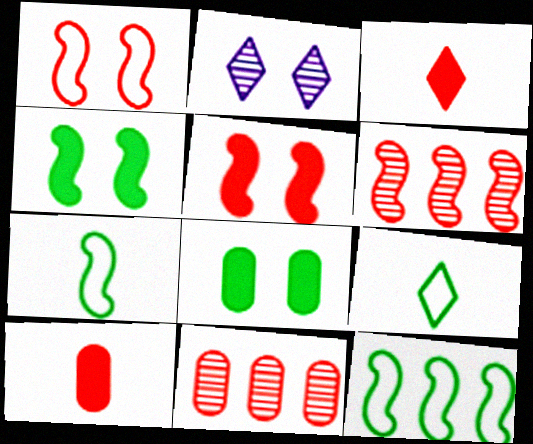[[1, 2, 8], 
[1, 3, 11], 
[2, 10, 12]]